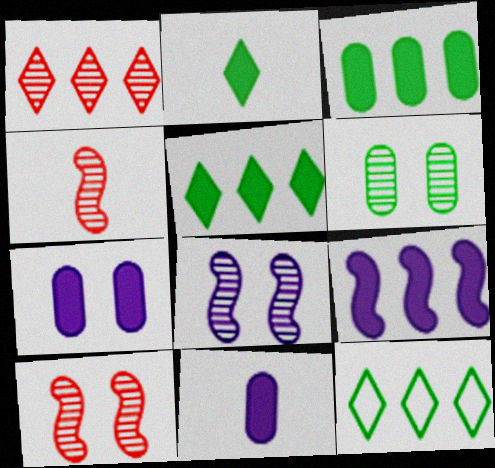[[4, 7, 12], 
[10, 11, 12]]